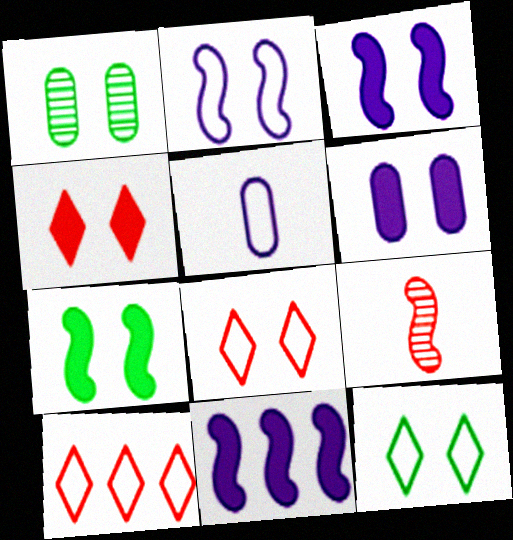[[1, 2, 4], 
[1, 3, 8], 
[1, 7, 12], 
[4, 6, 7]]